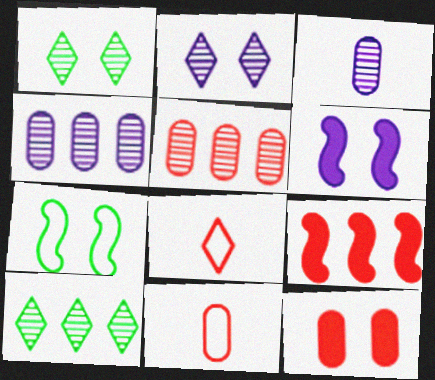[[2, 7, 12], 
[5, 11, 12], 
[6, 10, 11]]